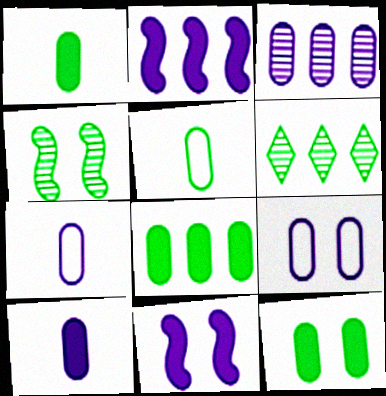[[1, 8, 12], 
[3, 9, 10]]